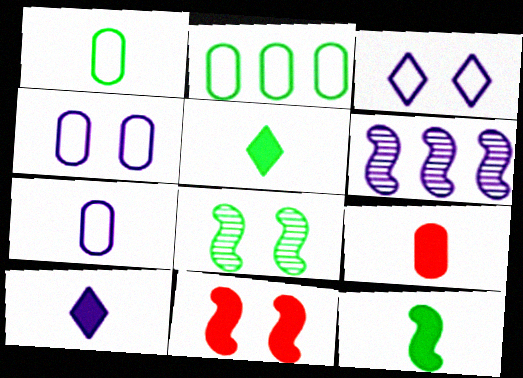[[2, 5, 8], 
[4, 6, 10], 
[9, 10, 12]]